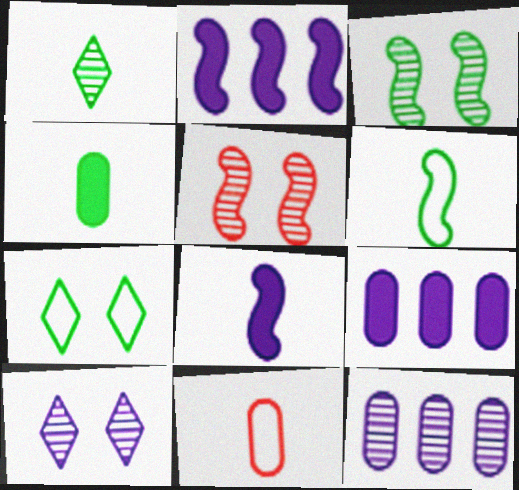[[1, 4, 6], 
[1, 5, 12], 
[1, 8, 11], 
[2, 5, 6]]